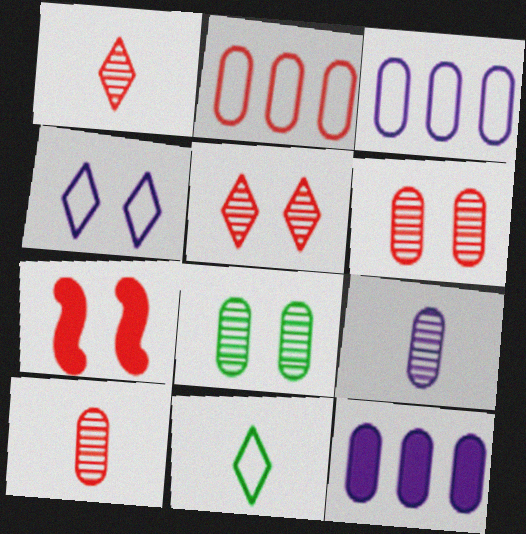[[1, 2, 7], 
[4, 7, 8]]